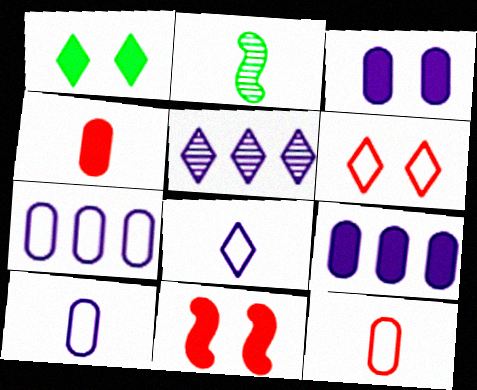[[1, 3, 11], 
[2, 4, 8], 
[2, 6, 9]]